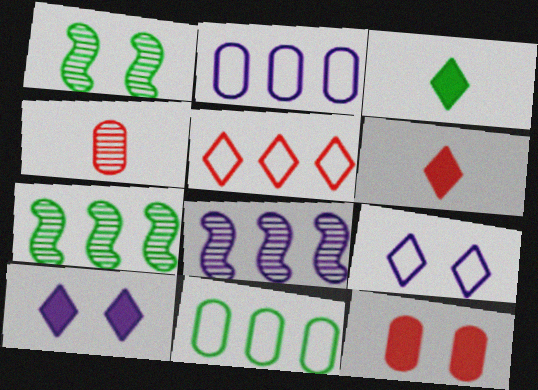[[1, 2, 6], 
[1, 3, 11], 
[1, 9, 12]]